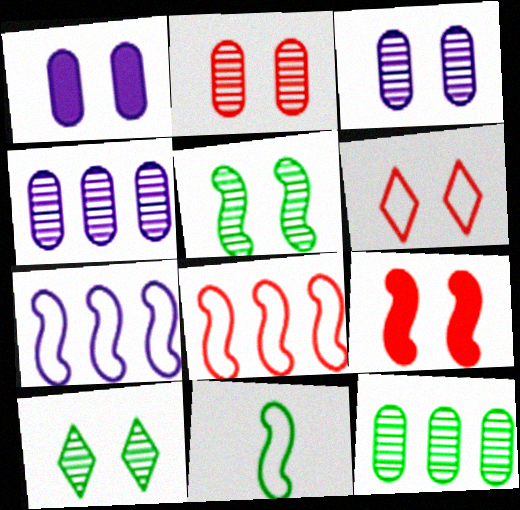[[1, 5, 6], 
[2, 6, 9]]